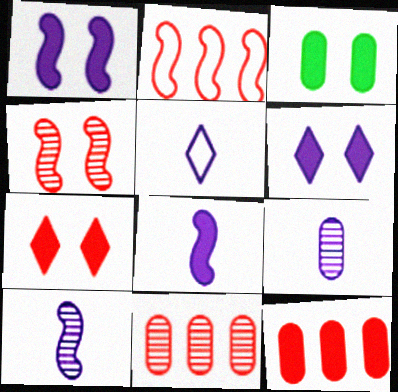[[1, 3, 7], 
[5, 8, 9]]